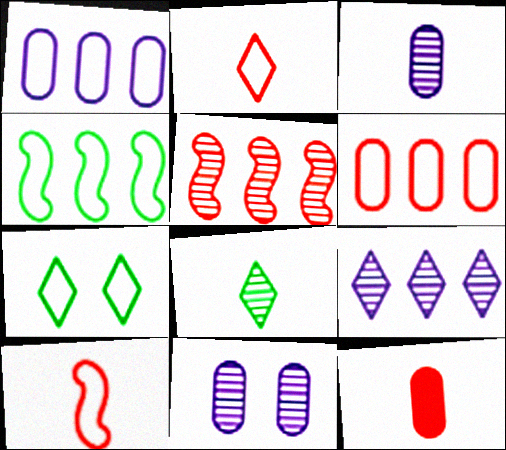[[1, 7, 10], 
[5, 8, 11]]